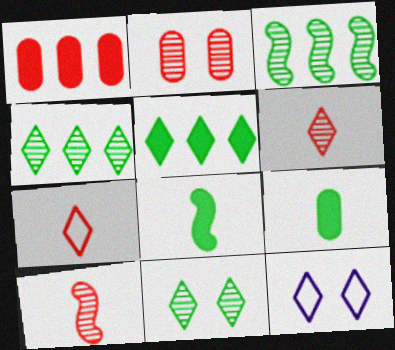[[5, 6, 12]]